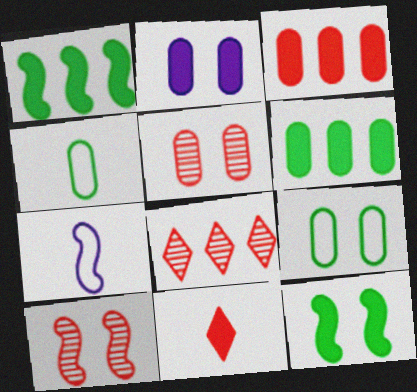[[1, 2, 11], 
[1, 7, 10], 
[2, 5, 9]]